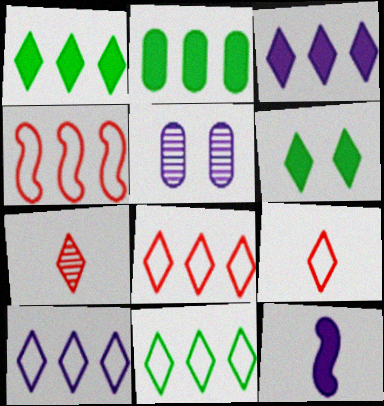[[5, 10, 12], 
[6, 7, 10], 
[8, 10, 11]]